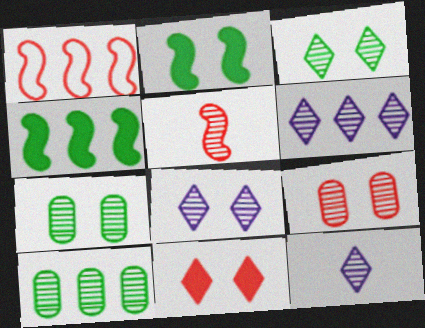[[5, 6, 7], 
[5, 8, 10], 
[6, 8, 12]]